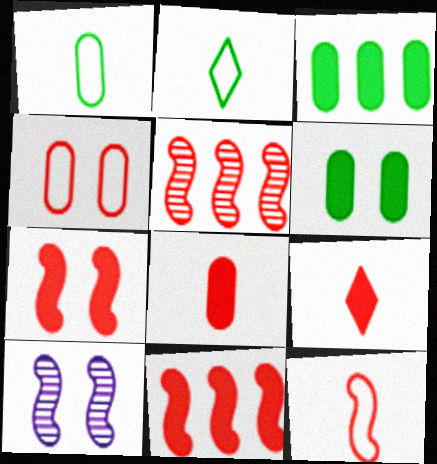[[4, 5, 9], 
[5, 7, 12]]